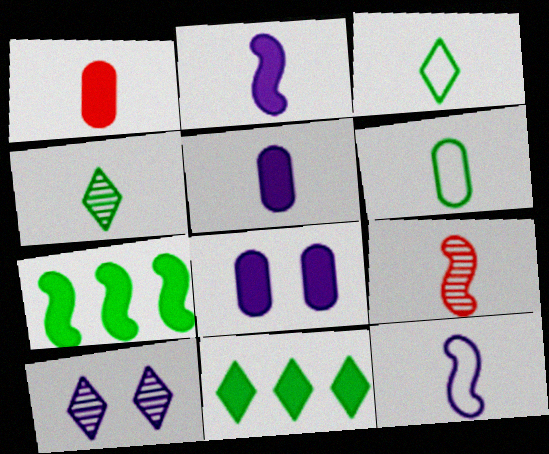[[1, 4, 12], 
[3, 5, 9]]